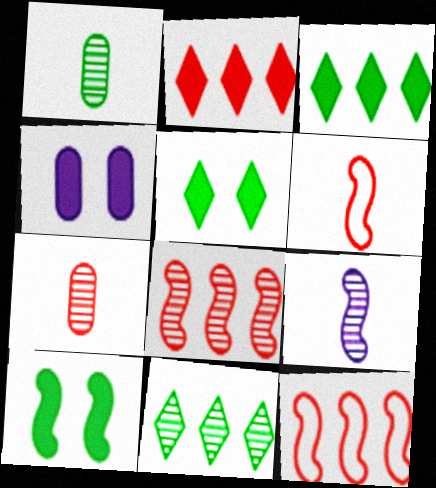[[4, 6, 11], 
[9, 10, 12]]